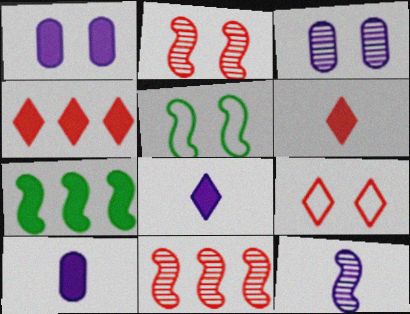[[1, 6, 7]]